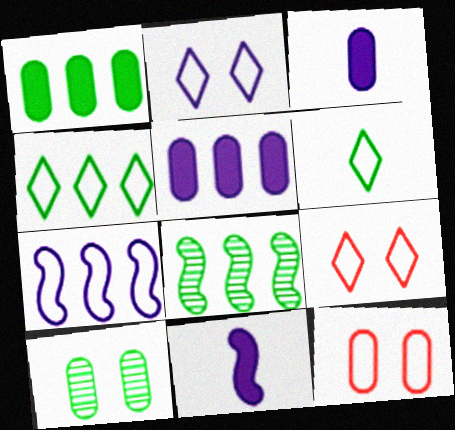[[1, 4, 8], 
[3, 8, 9], 
[6, 7, 12]]